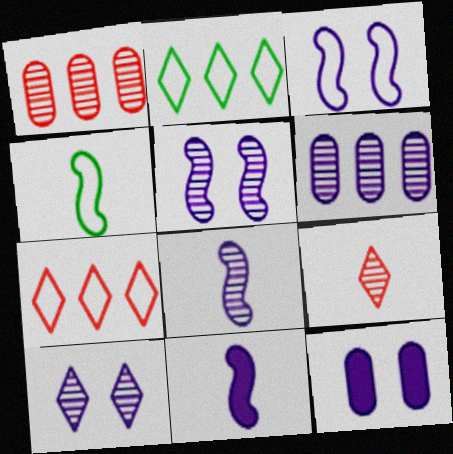[[3, 10, 12], 
[6, 8, 10]]